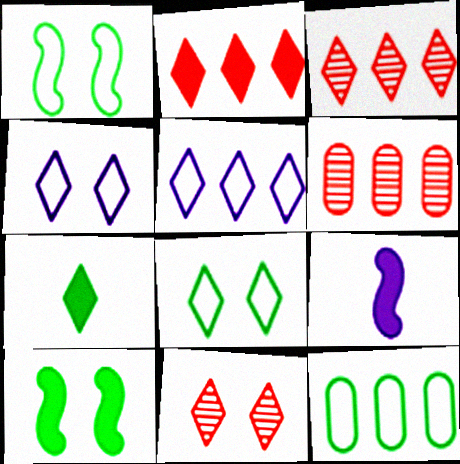[[3, 4, 7], 
[5, 7, 11], 
[6, 8, 9], 
[9, 11, 12]]